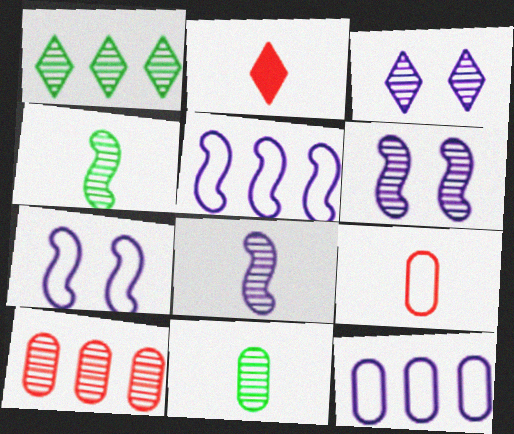[[3, 4, 10]]